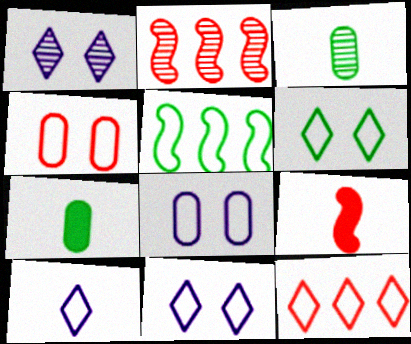[[1, 2, 3], 
[2, 7, 11], 
[3, 9, 10], 
[4, 5, 10], 
[6, 10, 12]]